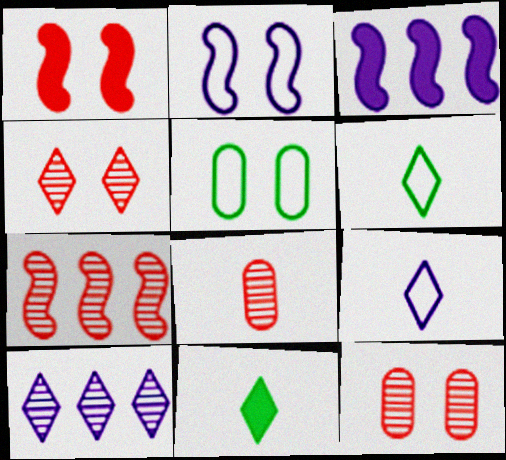[[3, 6, 12], 
[4, 7, 8]]